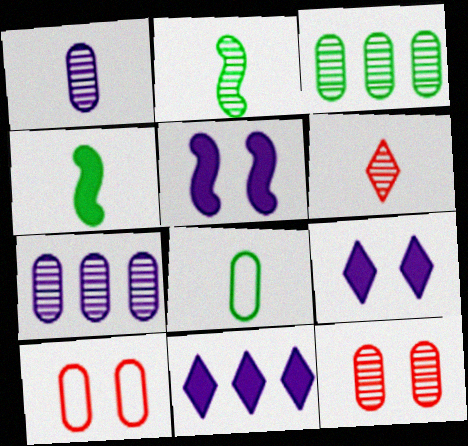[[1, 2, 6], 
[1, 3, 12], 
[2, 10, 11]]